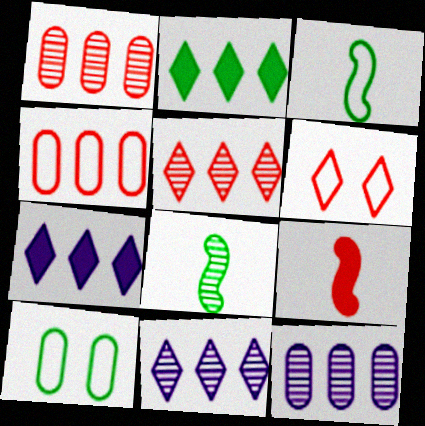[[1, 6, 9], 
[2, 8, 10], 
[9, 10, 11]]